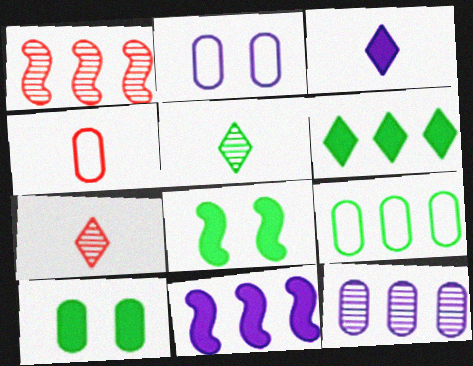[[2, 4, 9], 
[4, 10, 12], 
[5, 8, 9]]